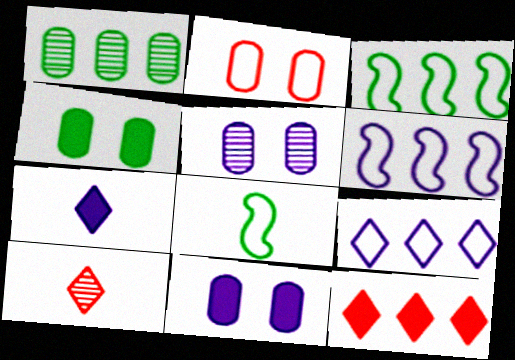[[1, 6, 12], 
[2, 4, 5], 
[2, 8, 9], 
[3, 10, 11], 
[4, 6, 10], 
[5, 6, 7], 
[5, 8, 12]]